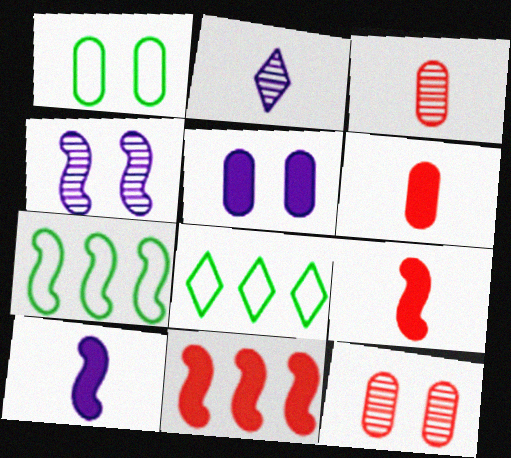[[1, 2, 11], 
[1, 5, 12], 
[4, 6, 8], 
[4, 7, 9], 
[8, 10, 12]]